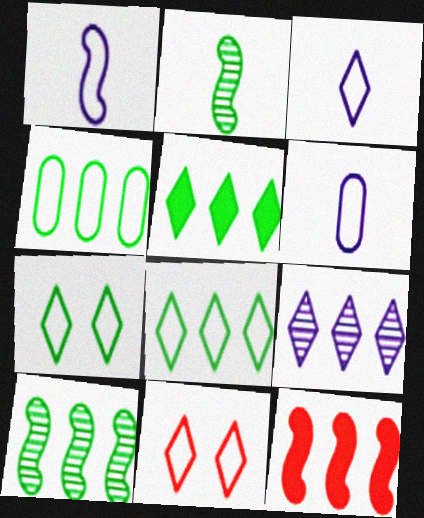[[1, 3, 6], 
[1, 4, 11], 
[3, 8, 11], 
[4, 5, 10], 
[4, 9, 12]]